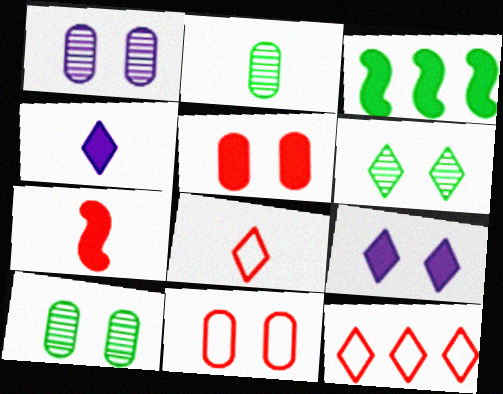[[1, 3, 8], 
[3, 4, 5], 
[4, 6, 12]]